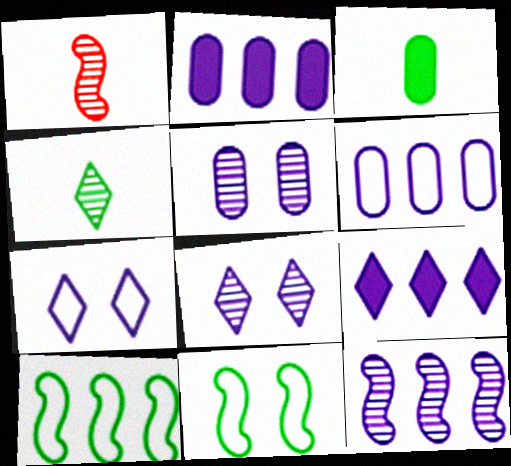[[6, 9, 12]]